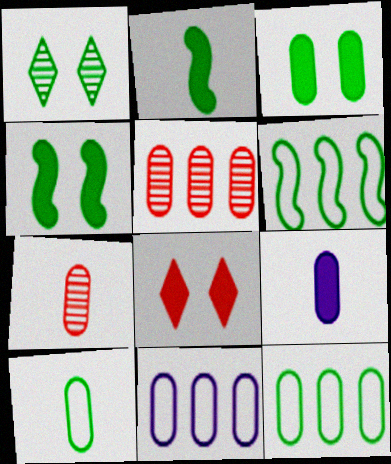[[1, 2, 12], 
[3, 7, 11], 
[7, 9, 10]]